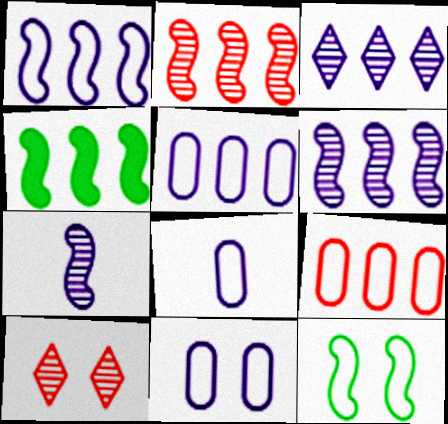[[1, 2, 4], 
[3, 4, 9], 
[4, 8, 10], 
[5, 8, 11]]